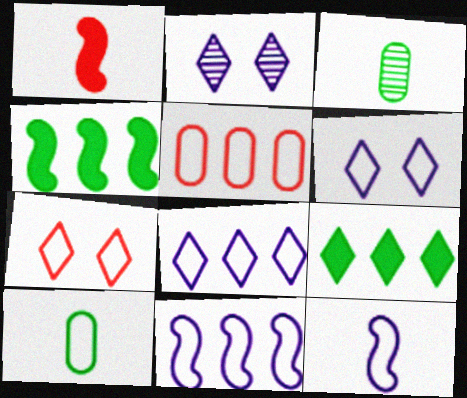[[7, 10, 11]]